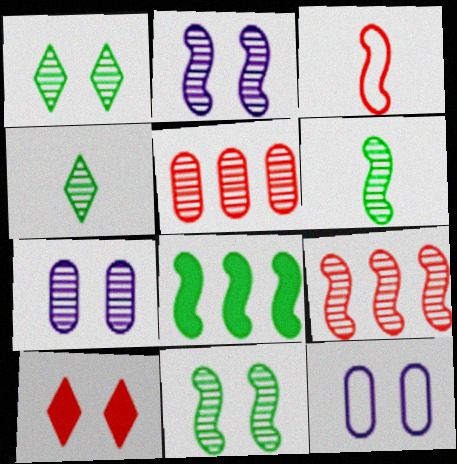[[2, 3, 8], 
[2, 4, 5], 
[2, 6, 9], 
[3, 5, 10], 
[4, 7, 9], 
[10, 11, 12]]